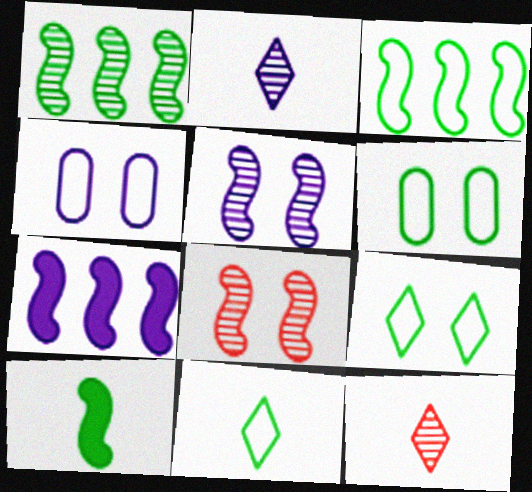[[2, 4, 7], 
[3, 6, 11], 
[6, 7, 12]]